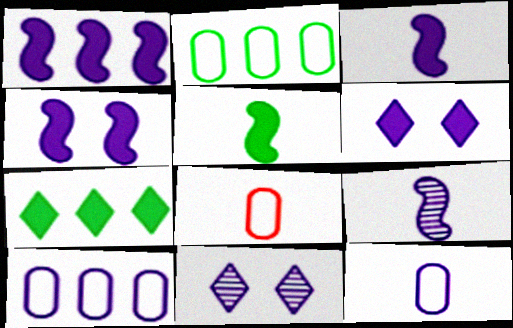[[1, 3, 4], 
[1, 11, 12], 
[3, 10, 11], 
[6, 9, 10]]